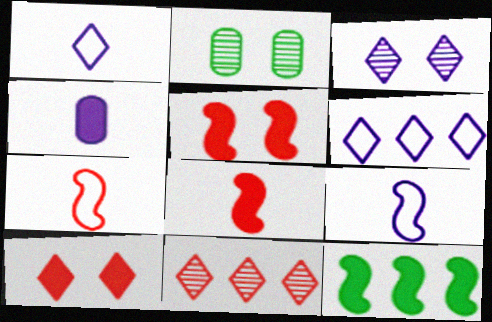[[2, 6, 8], 
[4, 10, 12]]